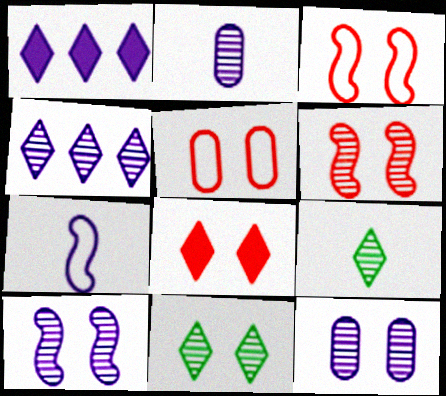[[1, 7, 12], 
[2, 4, 10], 
[5, 6, 8], 
[6, 11, 12]]